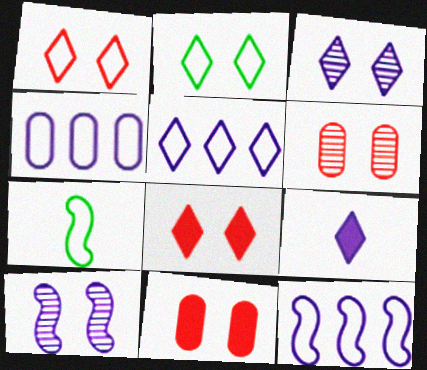[[1, 4, 7], 
[2, 3, 8], 
[2, 10, 11], 
[3, 5, 9], 
[4, 5, 12], 
[4, 9, 10]]